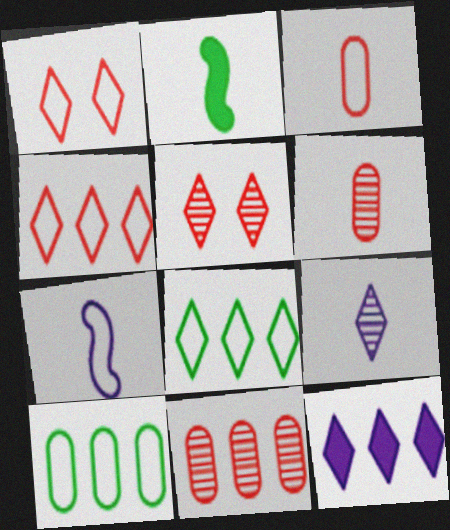[[1, 7, 10], 
[2, 3, 9]]